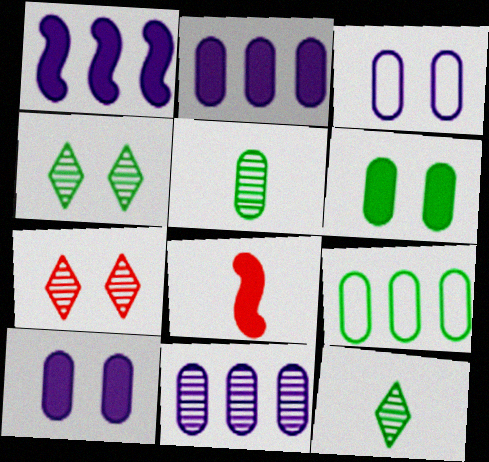[[5, 6, 9]]